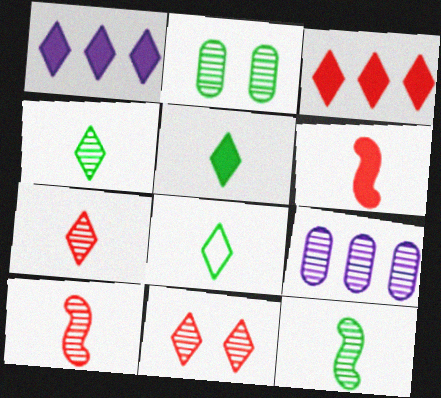[[1, 8, 11], 
[4, 5, 8], 
[9, 11, 12]]